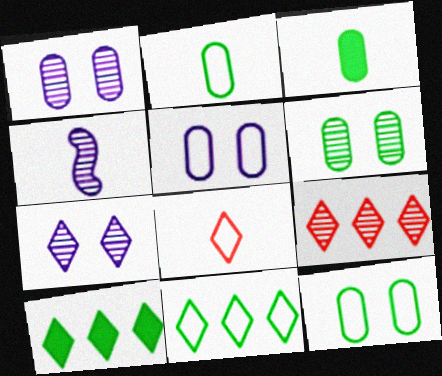[[3, 4, 8], 
[4, 6, 9], 
[7, 8, 10]]